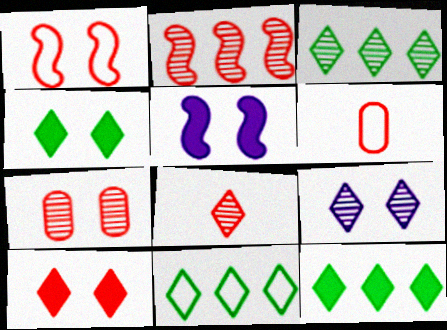[[1, 7, 10], 
[2, 6, 10], 
[2, 7, 8], 
[3, 5, 6], 
[3, 8, 9], 
[3, 11, 12]]